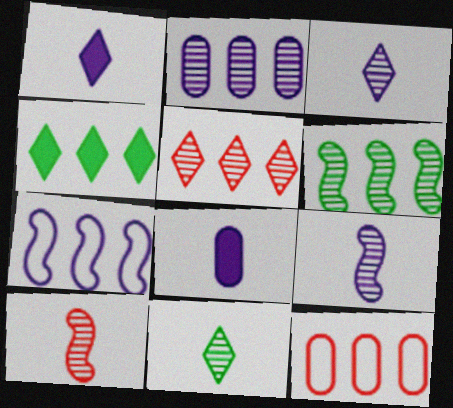[[2, 5, 6]]